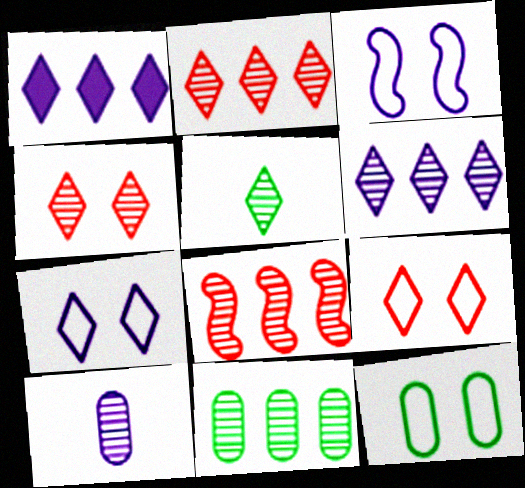[[1, 3, 10], 
[1, 5, 9], 
[3, 9, 12], 
[4, 5, 6], 
[6, 8, 11]]